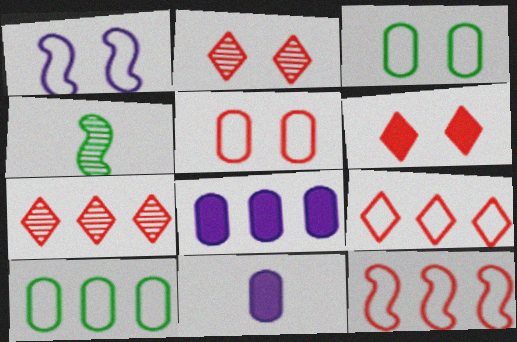[]